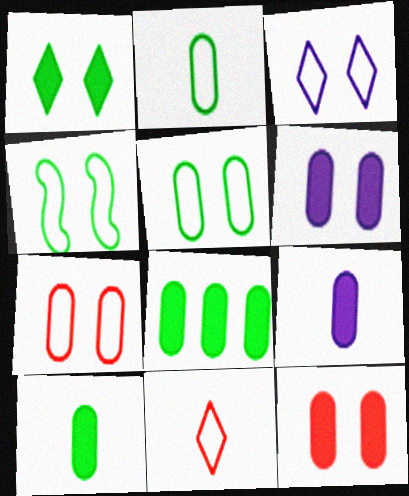[[3, 4, 7], 
[8, 9, 12]]